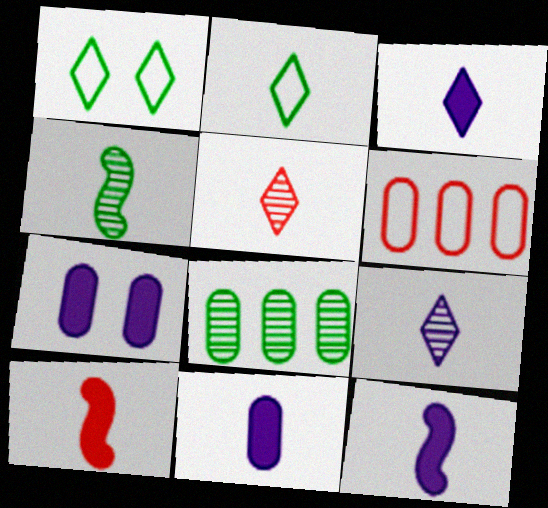[[2, 3, 5], 
[3, 11, 12]]